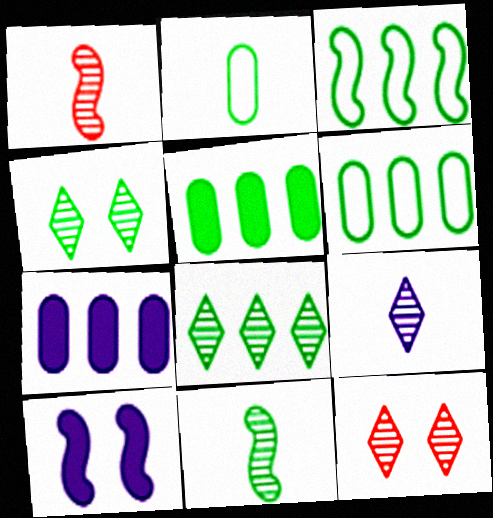[[1, 3, 10], 
[3, 5, 8], 
[8, 9, 12]]